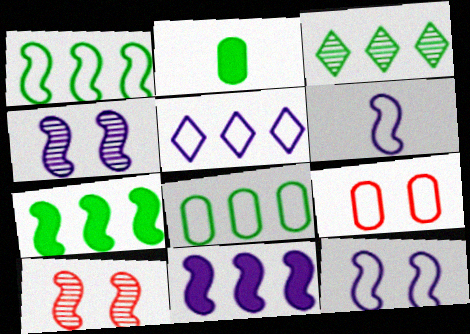[[2, 5, 10], 
[3, 7, 8], 
[4, 6, 11], 
[6, 7, 10]]